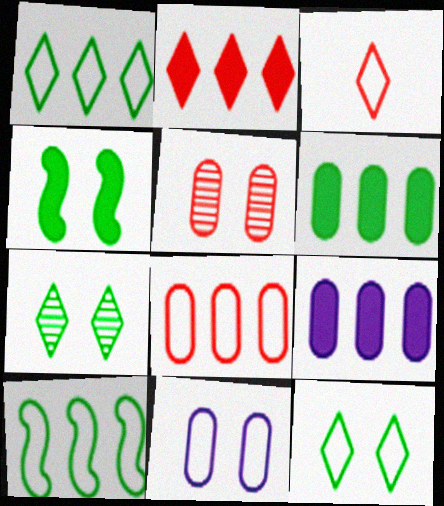[[3, 10, 11]]